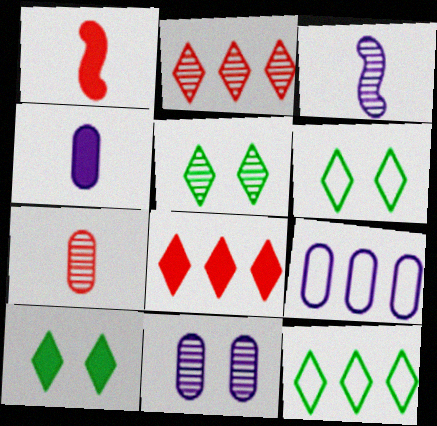[[1, 5, 9], 
[1, 11, 12], 
[4, 9, 11], 
[5, 6, 10]]